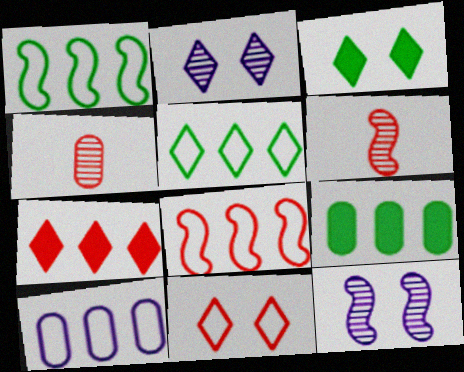[[2, 3, 11], 
[3, 6, 10], 
[5, 8, 10]]